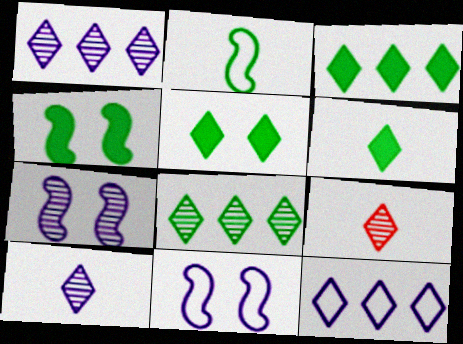[[3, 5, 6], 
[5, 9, 12]]